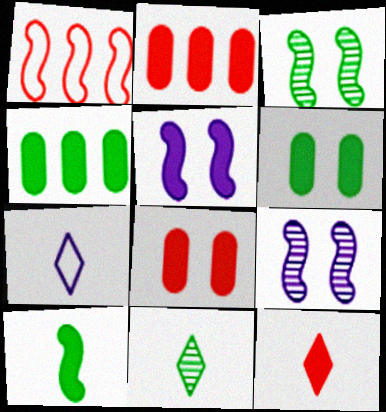[[1, 9, 10], 
[2, 3, 7], 
[4, 5, 12], 
[7, 11, 12]]